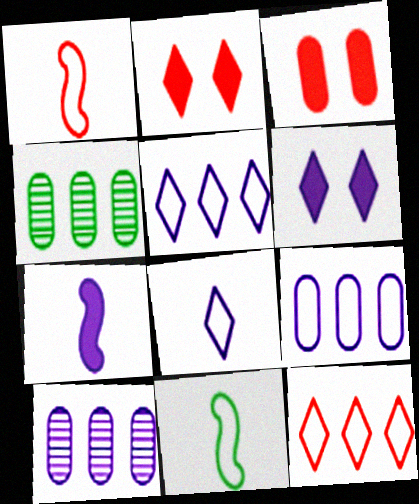[[1, 4, 6], 
[2, 10, 11]]